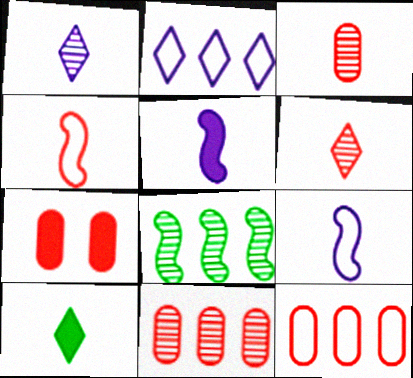[[3, 7, 12], 
[3, 9, 10]]